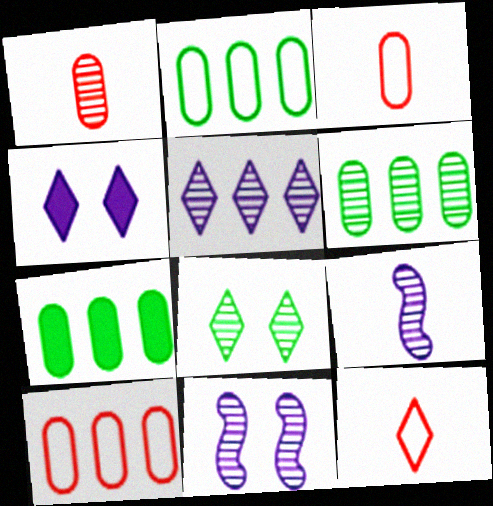[[2, 6, 7], 
[7, 11, 12]]